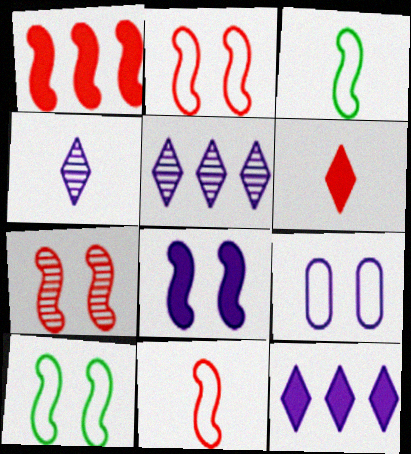[[1, 7, 11], 
[7, 8, 10]]